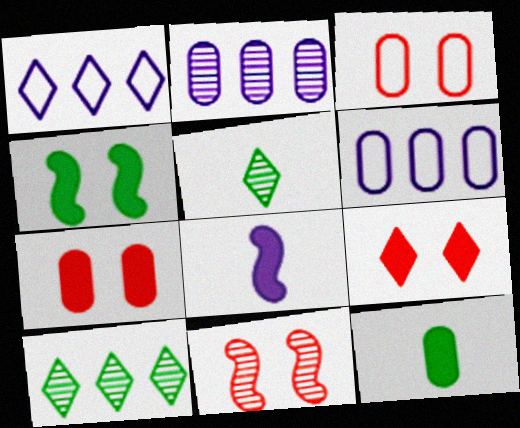[[1, 5, 9], 
[1, 11, 12], 
[2, 3, 12], 
[2, 5, 11], 
[3, 8, 10], 
[3, 9, 11]]